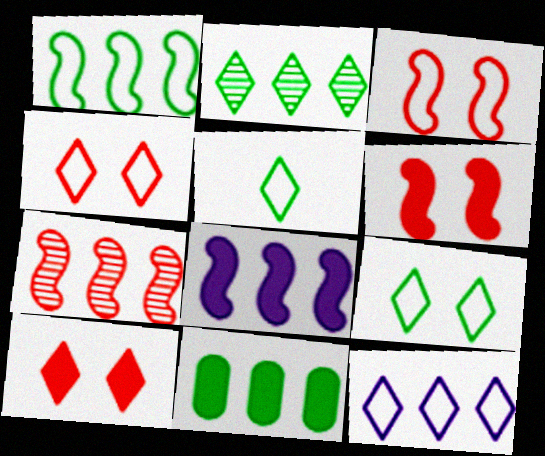[[1, 2, 11], 
[1, 7, 8], 
[4, 5, 12], 
[7, 11, 12]]